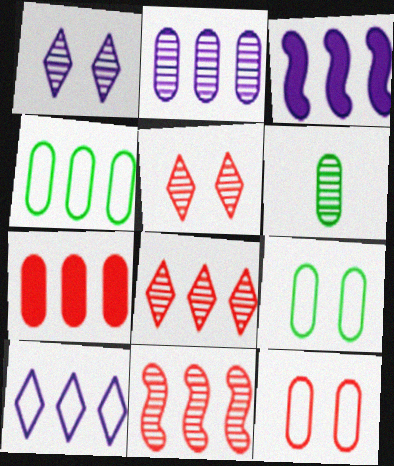[[1, 6, 11], 
[2, 3, 10], 
[2, 4, 7], 
[3, 4, 8]]